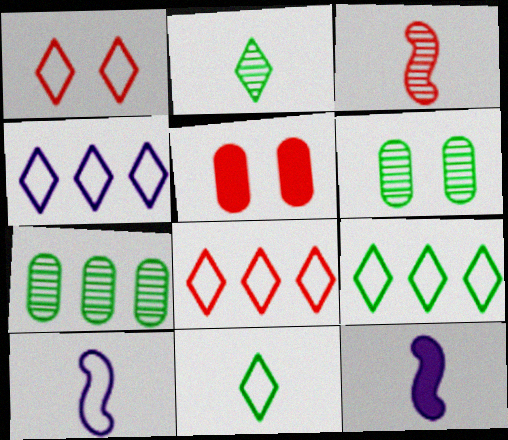[[1, 4, 11], 
[1, 7, 12], 
[3, 5, 8], 
[4, 8, 9], 
[6, 8, 12]]